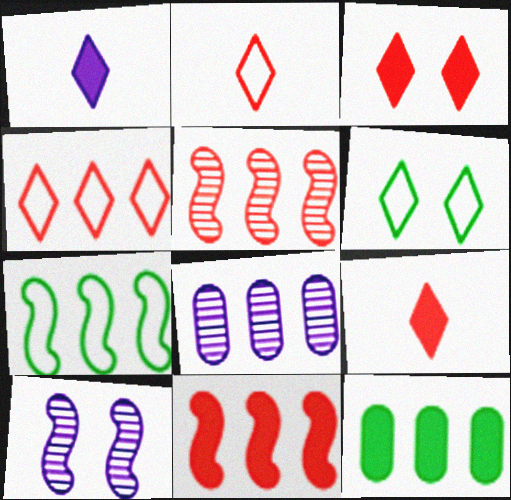[[2, 10, 12]]